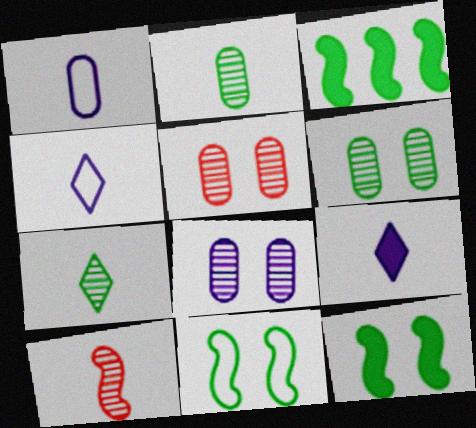[[3, 4, 5], 
[5, 6, 8]]